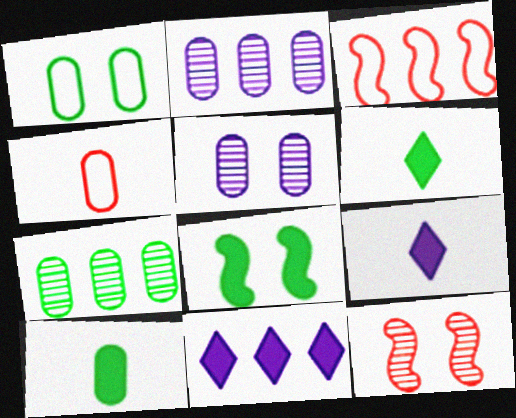[[1, 7, 10], 
[3, 5, 6], 
[3, 7, 11]]